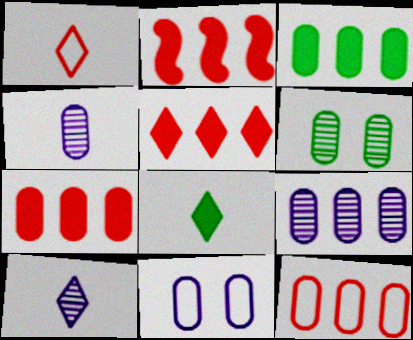[[1, 8, 10], 
[2, 5, 7], 
[3, 9, 12]]